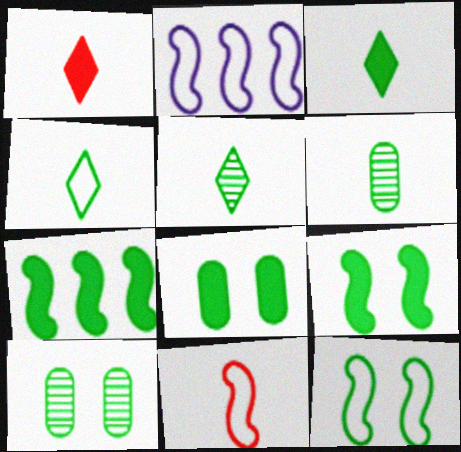[[1, 2, 10], 
[2, 11, 12], 
[3, 4, 5], 
[3, 7, 8], 
[4, 7, 10]]